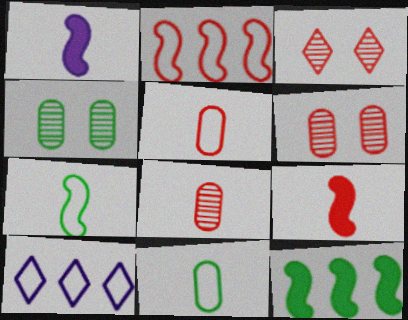[[4, 9, 10]]